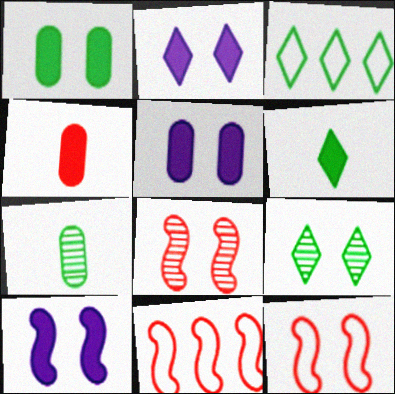[[2, 5, 10], 
[2, 7, 11], 
[3, 6, 9], 
[5, 9, 12]]